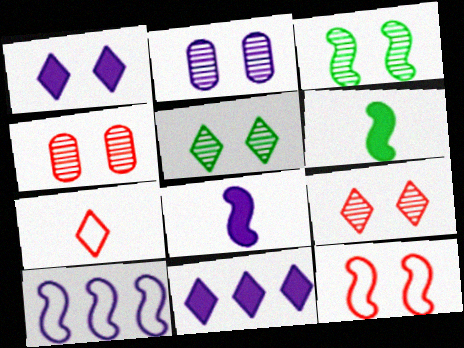[[2, 3, 9], 
[5, 7, 11]]